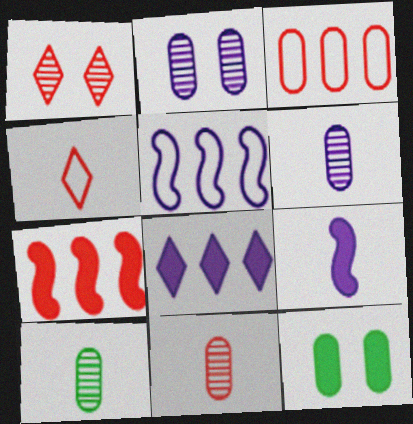[[3, 6, 12], 
[4, 9, 10], 
[6, 10, 11]]